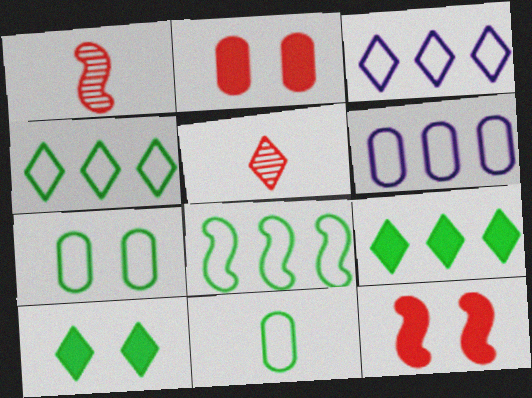[[1, 6, 10], 
[3, 5, 10]]